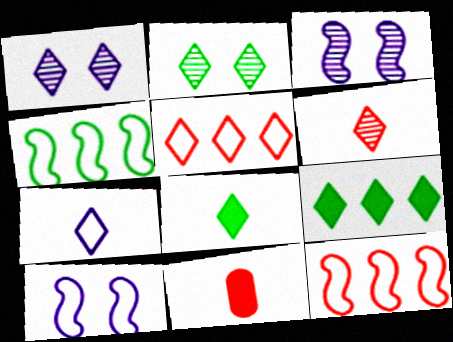[[1, 4, 11], 
[1, 5, 8], 
[6, 7, 8]]